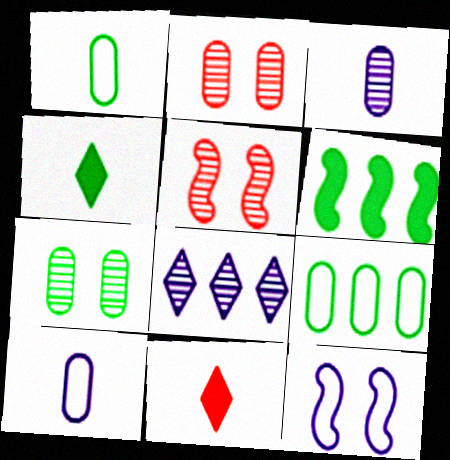[]